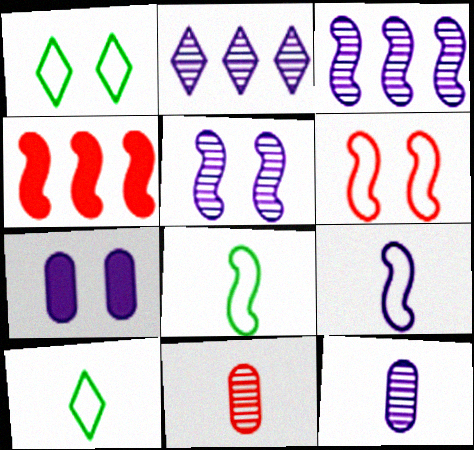[[1, 4, 12], 
[2, 5, 12], 
[2, 7, 9], 
[4, 5, 8]]